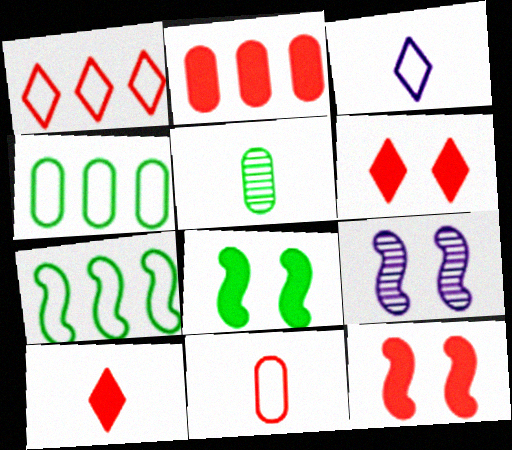[[2, 10, 12], 
[4, 9, 10]]